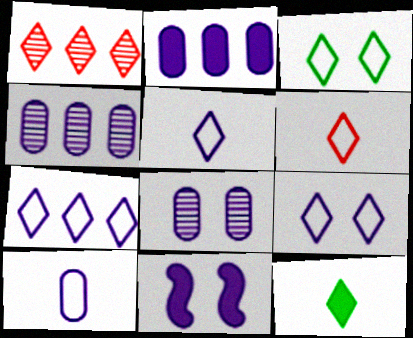[[1, 9, 12], 
[2, 8, 10], 
[3, 6, 7], 
[4, 5, 11], 
[5, 7, 9], 
[8, 9, 11]]